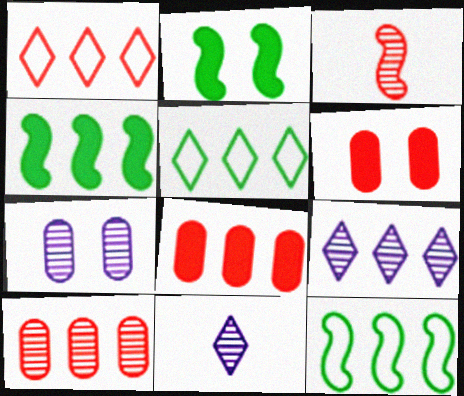[[1, 3, 6], 
[6, 11, 12], 
[8, 9, 12]]